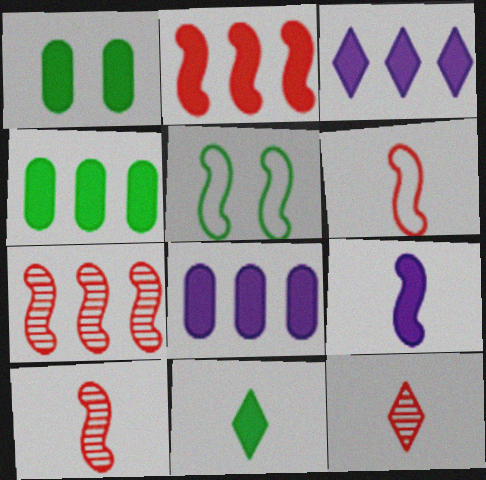[[2, 3, 4], 
[5, 7, 9], 
[5, 8, 12]]